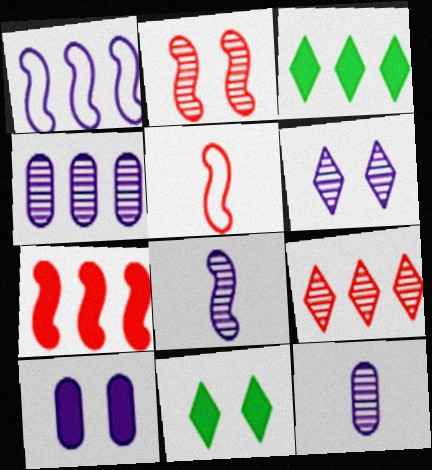[[2, 5, 7], 
[4, 5, 11], 
[4, 6, 8]]